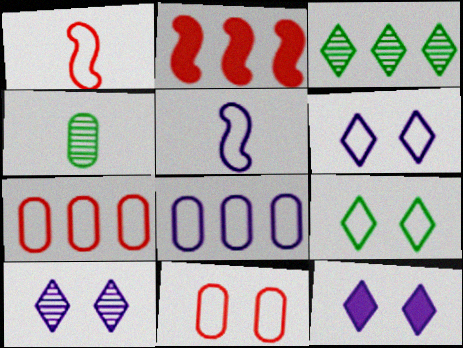[[1, 8, 9], 
[2, 3, 8], 
[2, 4, 6], 
[5, 6, 8], 
[5, 7, 9], 
[6, 10, 12]]